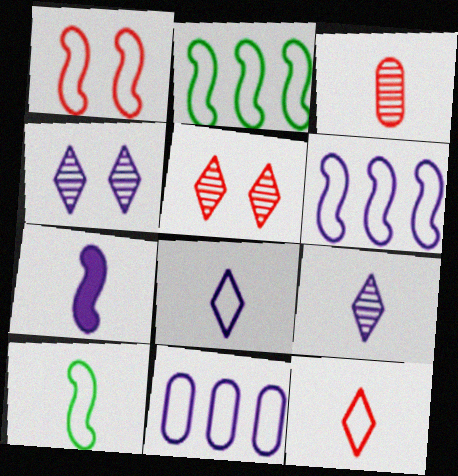[[1, 6, 10], 
[4, 7, 11]]